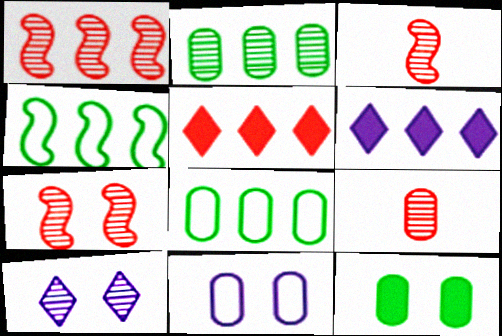[[1, 3, 7], 
[1, 6, 8], 
[2, 3, 10]]